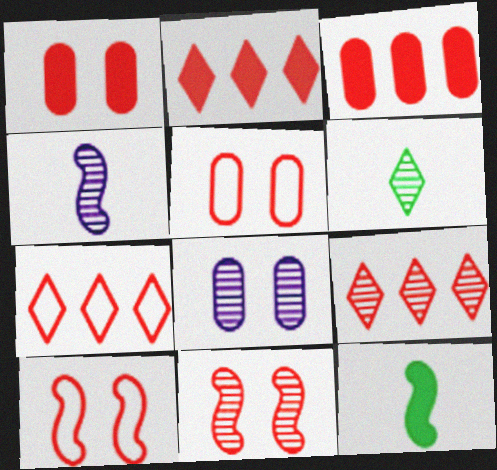[[2, 7, 9], 
[7, 8, 12]]